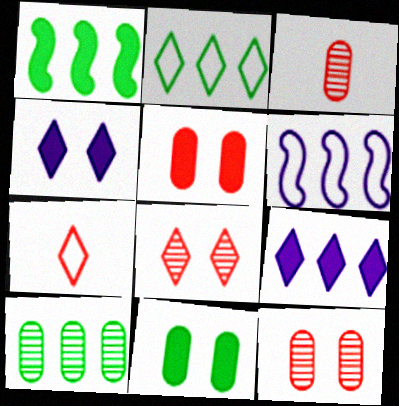[[1, 2, 10]]